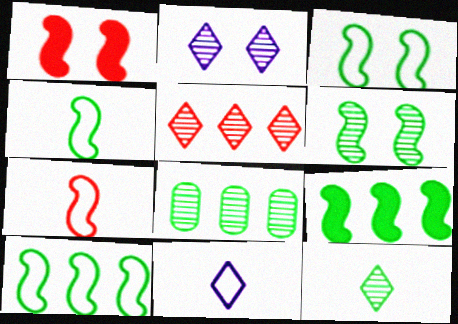[[1, 8, 11], 
[2, 5, 12], 
[3, 4, 10], 
[4, 6, 9], 
[6, 8, 12]]